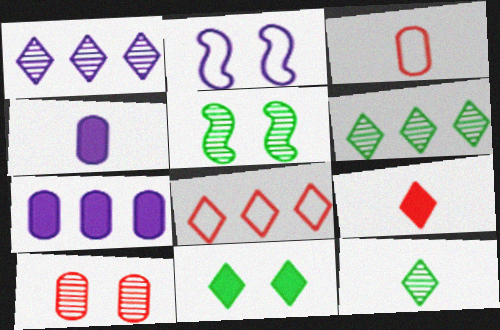[[1, 2, 4], 
[2, 10, 11], 
[4, 5, 8]]